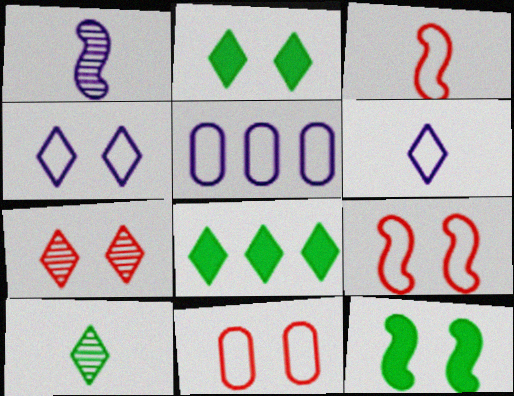[[1, 8, 11], 
[2, 4, 7], 
[6, 7, 8]]